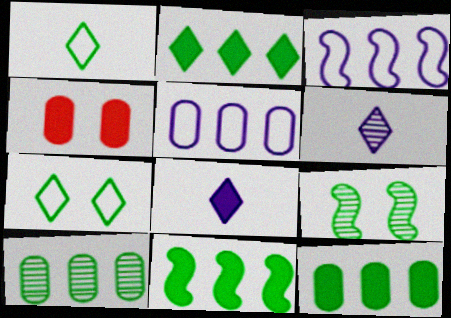[[1, 9, 12], 
[2, 11, 12], 
[4, 8, 11]]